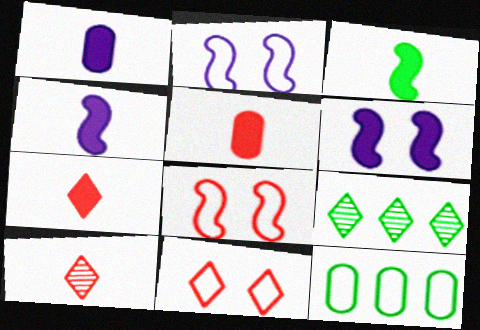[[1, 3, 7], 
[1, 8, 9], 
[2, 5, 9], 
[6, 10, 12]]